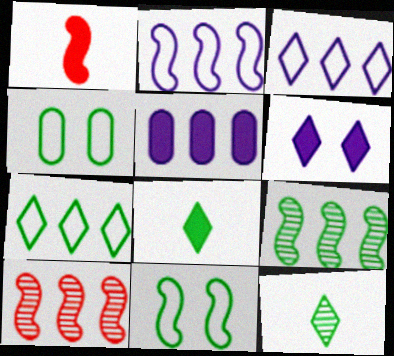[[4, 8, 9], 
[5, 7, 10]]